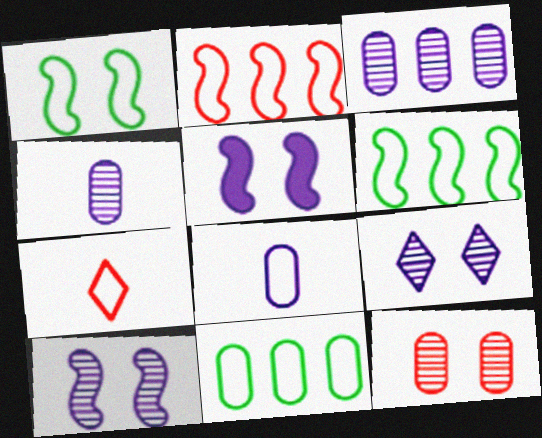[]